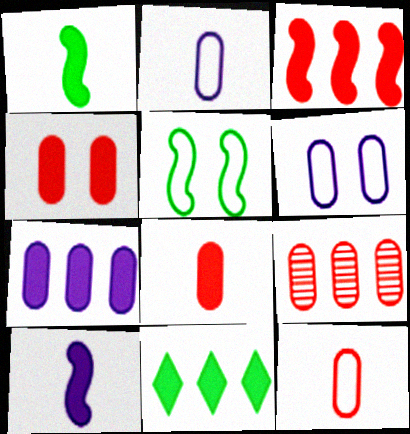[[3, 7, 11], 
[4, 9, 12], 
[4, 10, 11]]